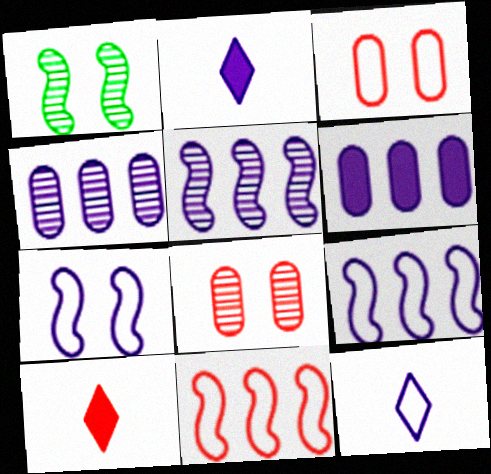[[2, 4, 7], 
[8, 10, 11]]